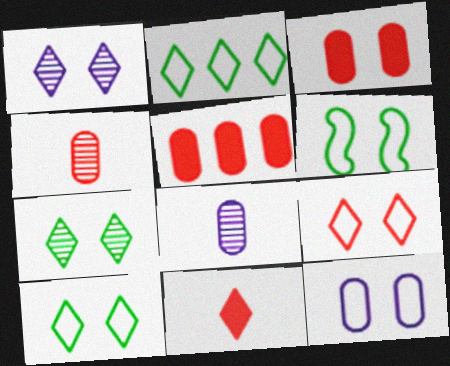[[1, 2, 11], 
[1, 3, 6], 
[6, 9, 12]]